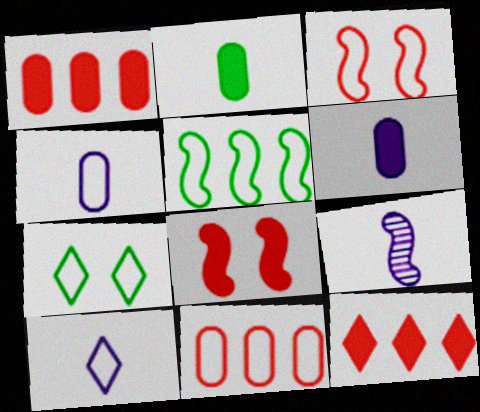[[1, 7, 9], 
[5, 8, 9], 
[6, 9, 10]]